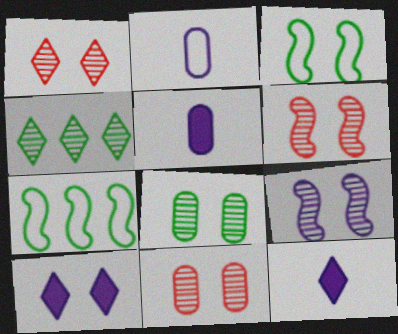[[1, 5, 7], 
[1, 6, 11], 
[1, 8, 9], 
[3, 10, 11], 
[7, 11, 12]]